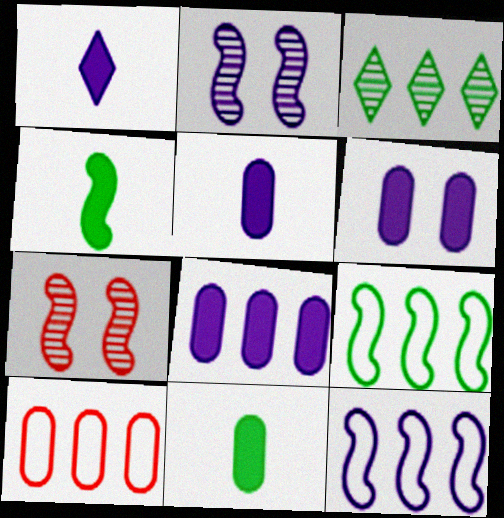[[4, 7, 12], 
[5, 6, 8]]